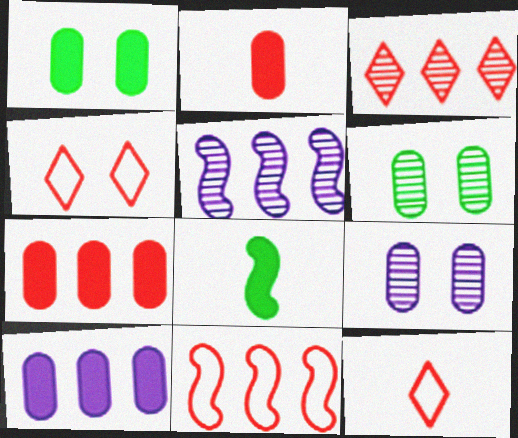[[1, 2, 10], 
[1, 5, 12], 
[3, 7, 11]]